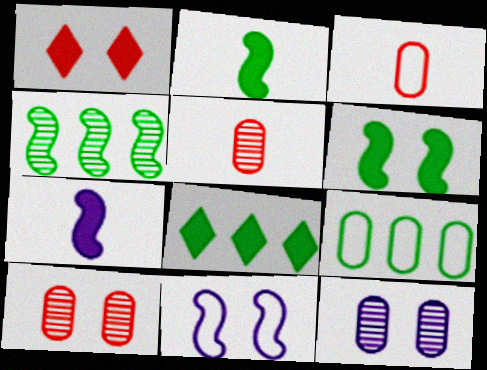[[4, 8, 9], 
[5, 8, 11]]